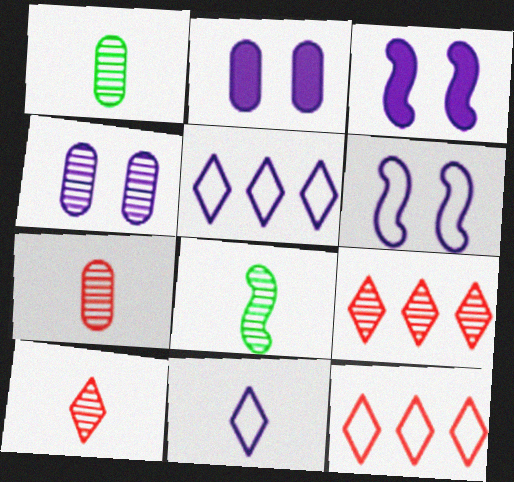[[1, 3, 12], 
[2, 8, 12], 
[4, 8, 9]]